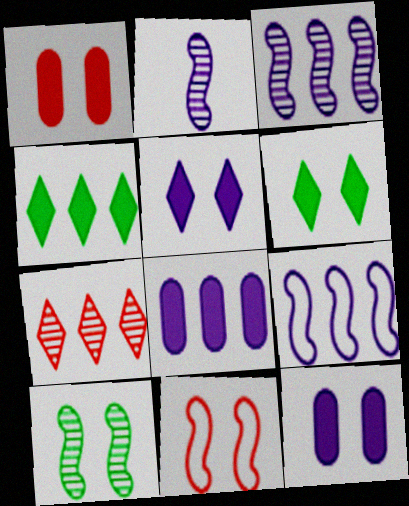[]